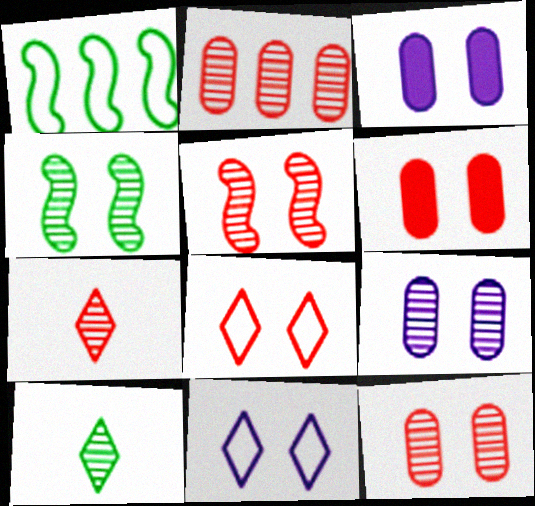[[1, 3, 7], 
[2, 5, 7], 
[3, 4, 8], 
[4, 6, 11], 
[5, 6, 8]]